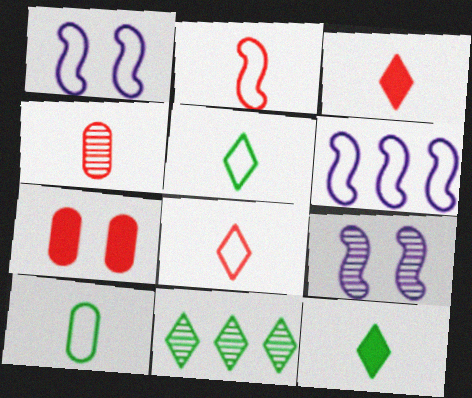[[2, 3, 4], 
[4, 9, 11]]